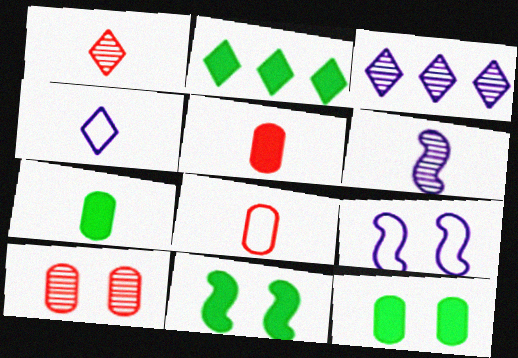[[2, 7, 11], 
[3, 8, 11]]